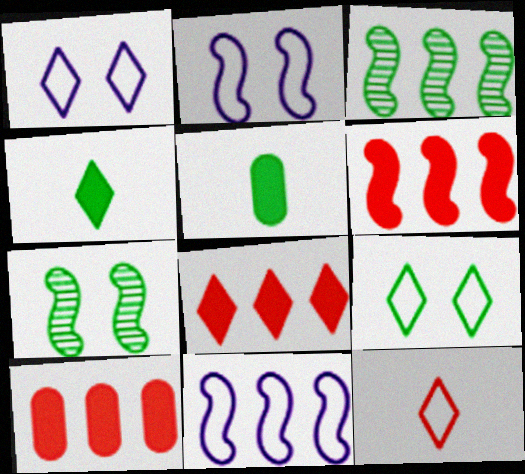[[3, 5, 9], 
[3, 6, 11], 
[6, 8, 10]]